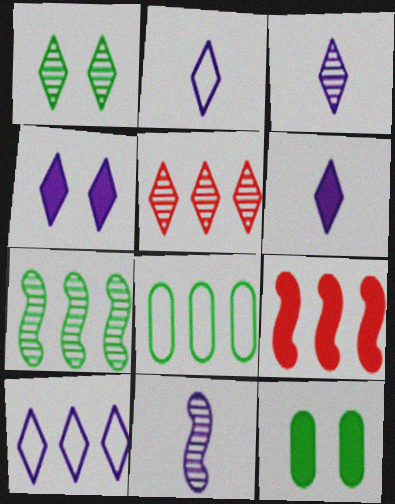[[1, 3, 5], 
[2, 3, 6], 
[3, 4, 10], 
[6, 9, 12]]